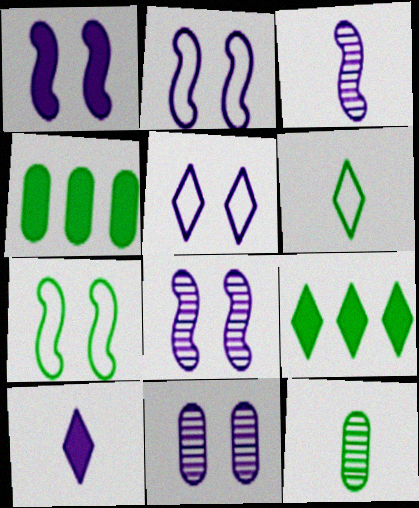[[1, 2, 8], 
[1, 5, 11], 
[7, 9, 12]]